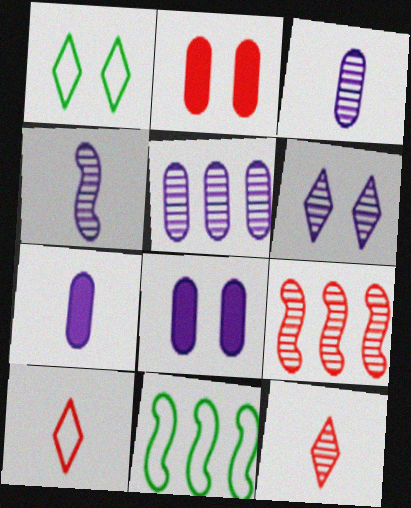[[1, 7, 9], 
[2, 9, 10], 
[4, 5, 6], 
[8, 11, 12]]